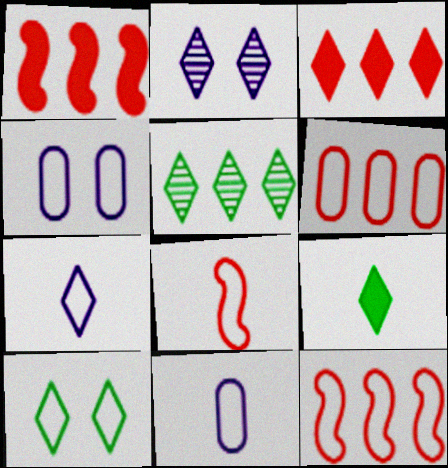[[5, 9, 10], 
[10, 11, 12]]